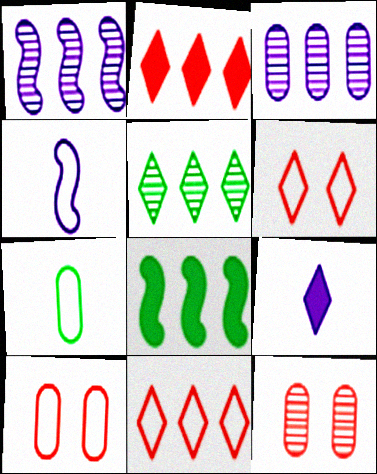[[3, 8, 11], 
[5, 6, 9]]